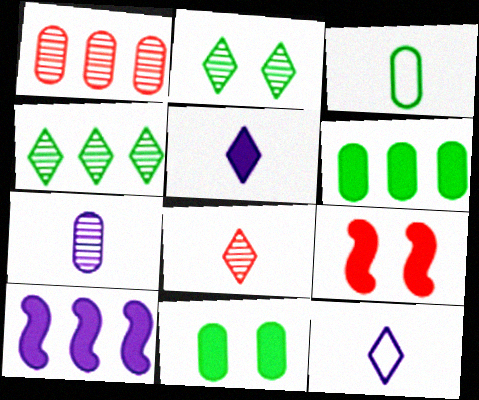[[5, 6, 9]]